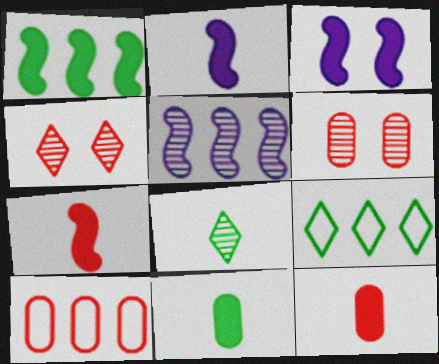[[1, 3, 7], 
[2, 6, 9], 
[3, 8, 10], 
[4, 7, 10], 
[5, 6, 8], 
[6, 10, 12]]